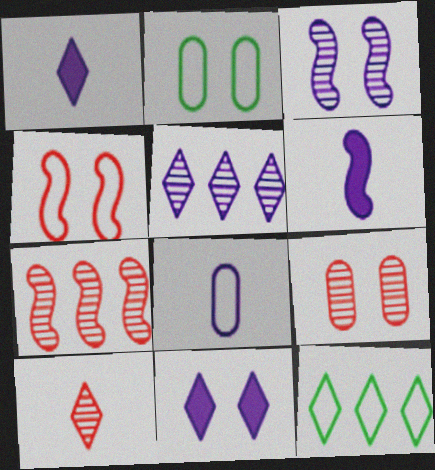[[1, 2, 7], 
[4, 8, 12], 
[6, 9, 12], 
[7, 9, 10], 
[10, 11, 12]]